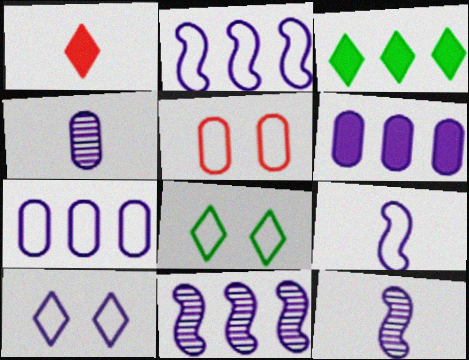[[3, 5, 12], 
[6, 10, 12], 
[7, 9, 10]]